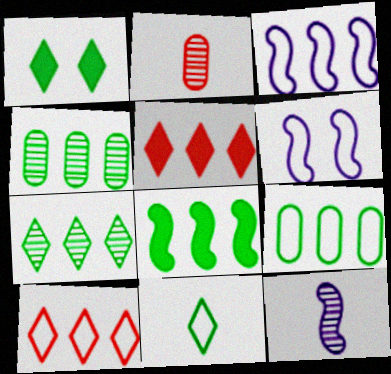[[1, 2, 3], 
[1, 7, 11], 
[3, 4, 5], 
[3, 9, 10], 
[7, 8, 9]]